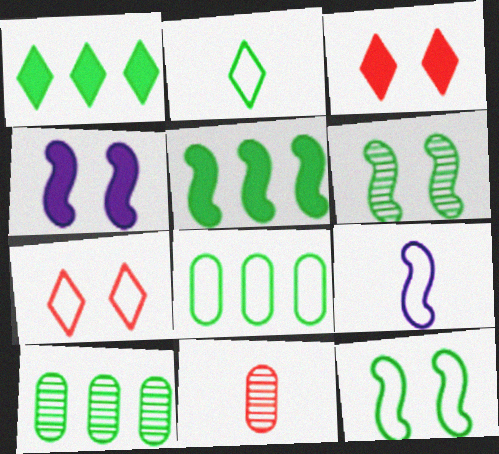[[2, 8, 12], 
[3, 9, 10], 
[7, 8, 9]]